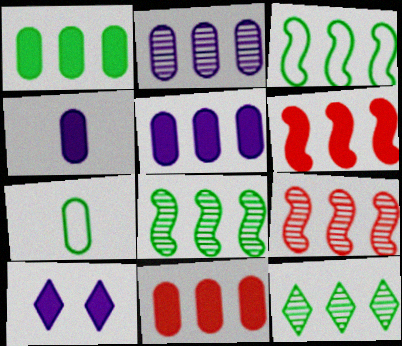[[1, 3, 12], 
[1, 5, 11], 
[2, 9, 12], 
[7, 9, 10]]